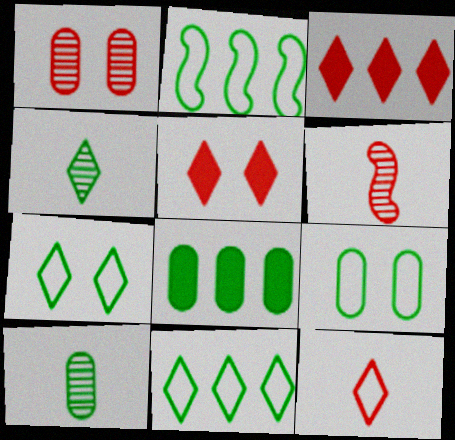[[8, 9, 10]]